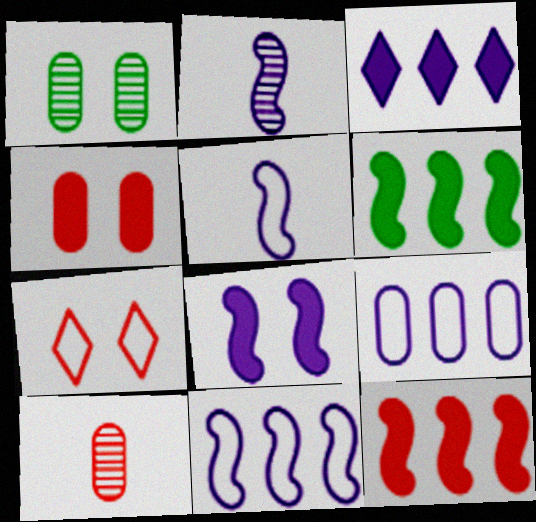[[1, 7, 8], 
[2, 8, 11], 
[7, 10, 12]]